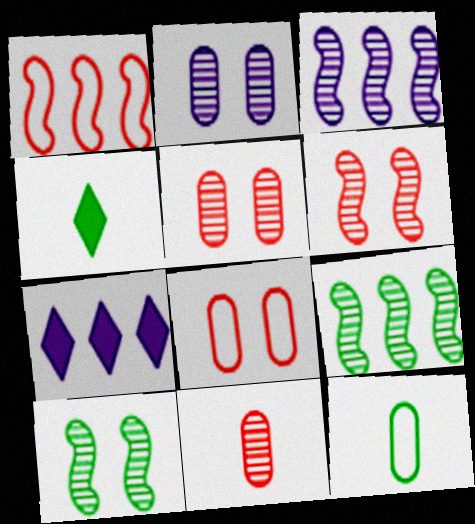[[1, 2, 4], 
[3, 4, 8], 
[6, 7, 12]]